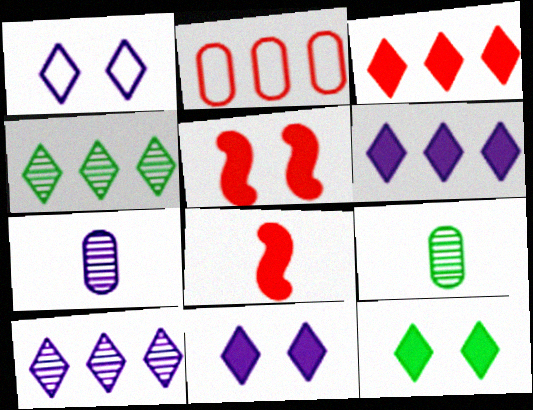[]